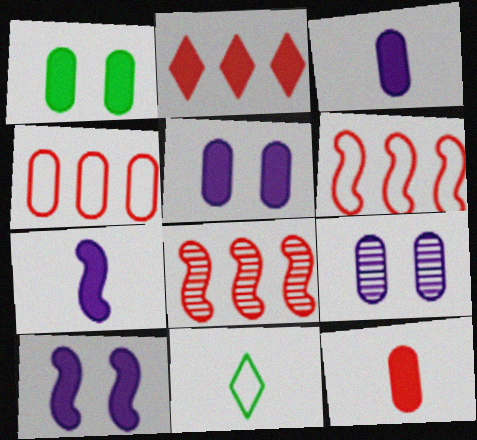[[1, 2, 7], 
[2, 4, 8], 
[5, 8, 11]]